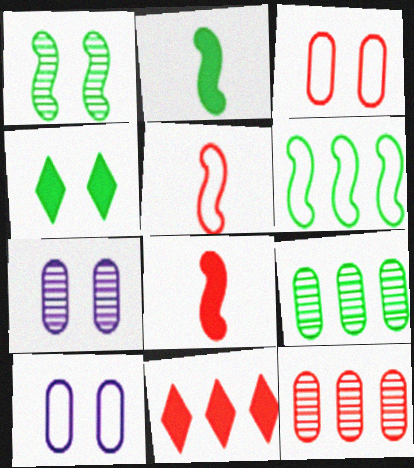[[1, 2, 6]]